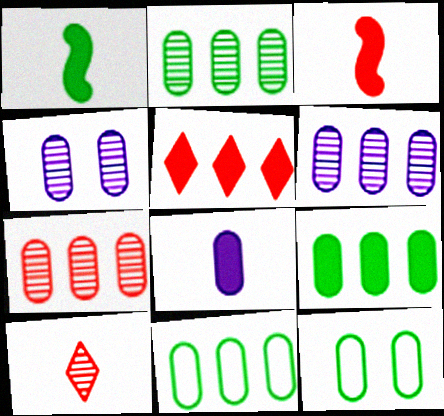[[2, 6, 7], 
[2, 9, 11], 
[7, 8, 12]]